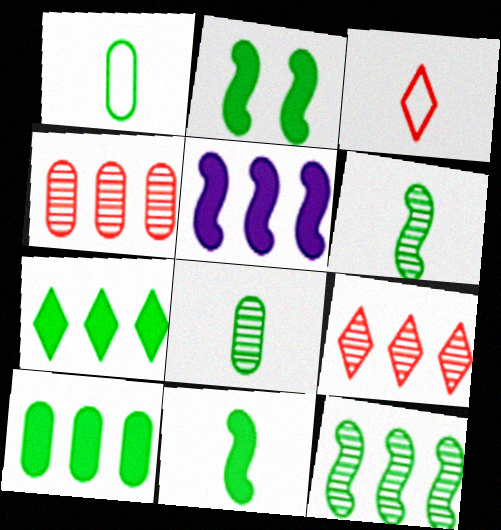[]